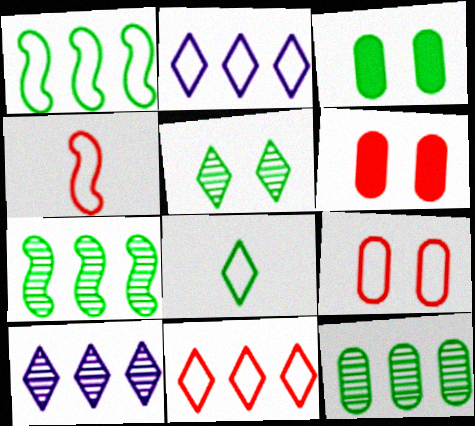[[3, 4, 10], 
[3, 7, 8], 
[4, 9, 11]]